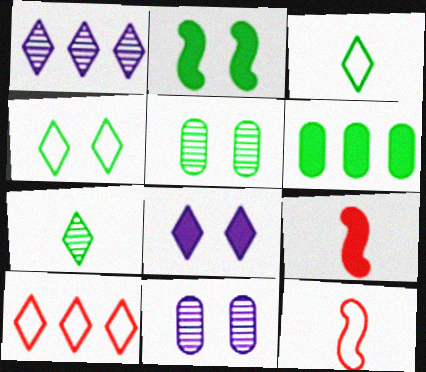[[2, 4, 5], 
[6, 8, 9], 
[7, 8, 10]]